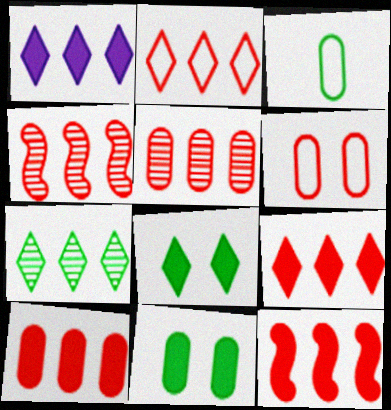[[1, 2, 7], 
[2, 4, 10], 
[2, 5, 12], 
[9, 10, 12]]